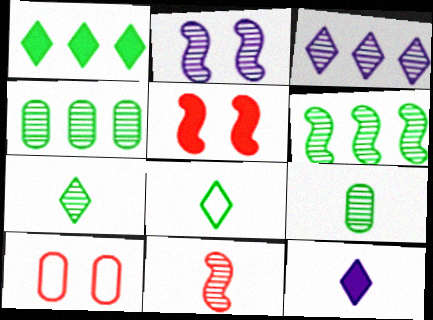[[2, 6, 11], 
[6, 10, 12]]